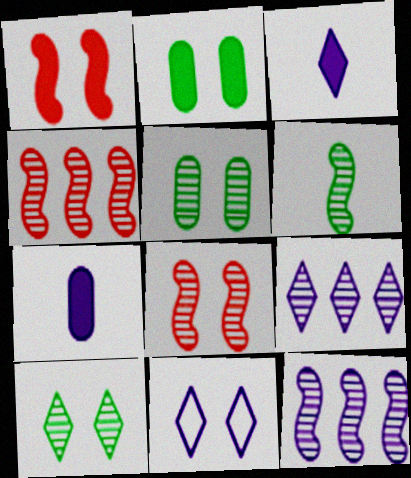[[1, 5, 11], 
[2, 8, 11], 
[3, 9, 11], 
[6, 8, 12], 
[7, 11, 12]]